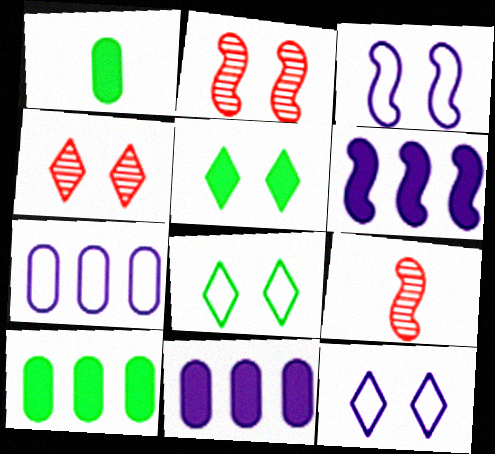[[4, 5, 12], 
[5, 7, 9], 
[8, 9, 11], 
[9, 10, 12]]